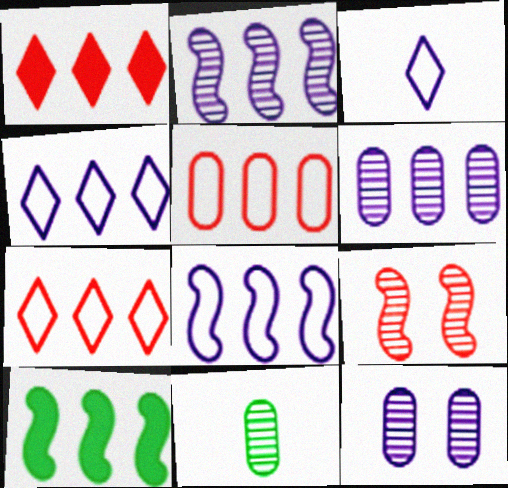[[6, 7, 10]]